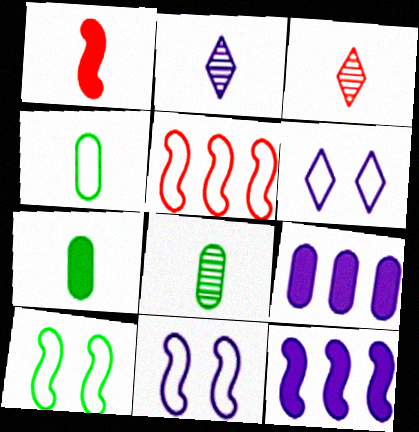[[1, 2, 4], 
[2, 9, 11], 
[3, 9, 10], 
[4, 5, 6], 
[4, 7, 8]]